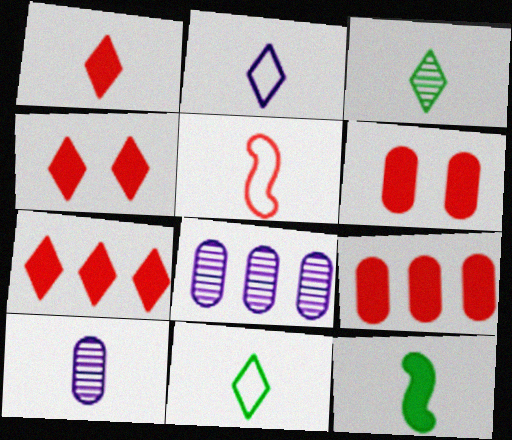[[1, 2, 3], 
[1, 4, 7]]